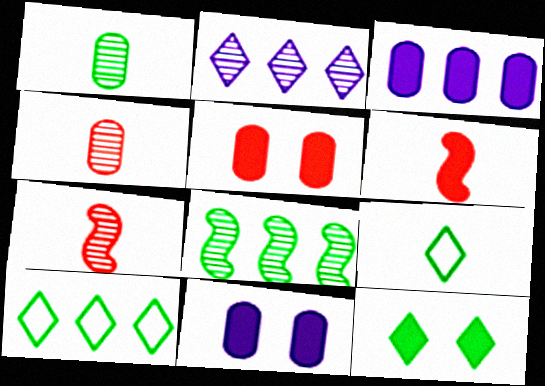[[3, 6, 12], 
[7, 10, 11]]